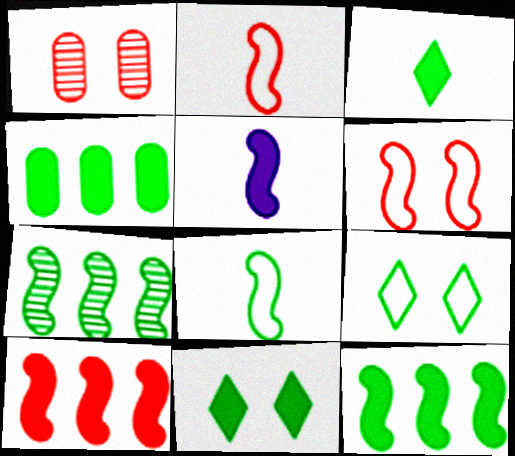[[5, 6, 7]]